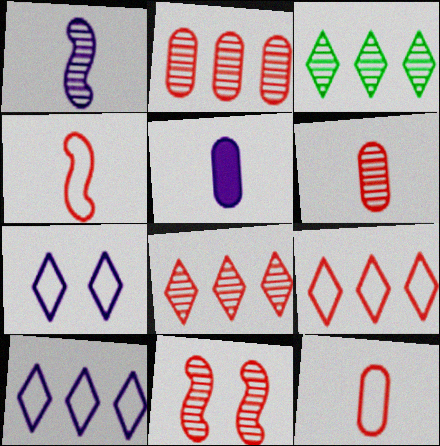[[6, 8, 11]]